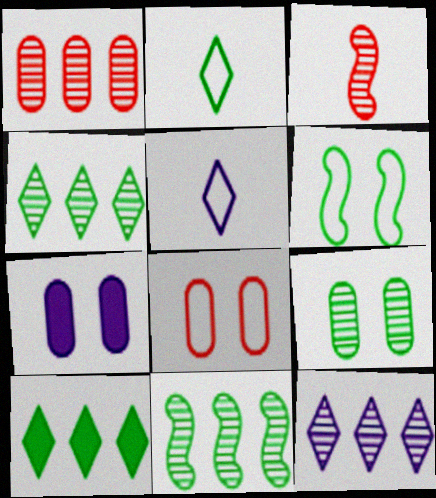[[1, 11, 12], 
[3, 9, 12], 
[7, 8, 9]]